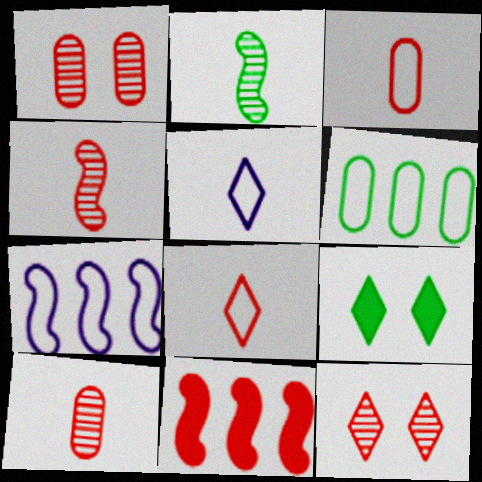[[1, 8, 11], 
[2, 6, 9], 
[3, 11, 12], 
[7, 9, 10]]